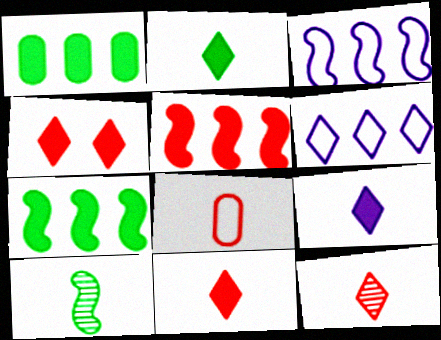[[2, 9, 11], 
[8, 9, 10]]